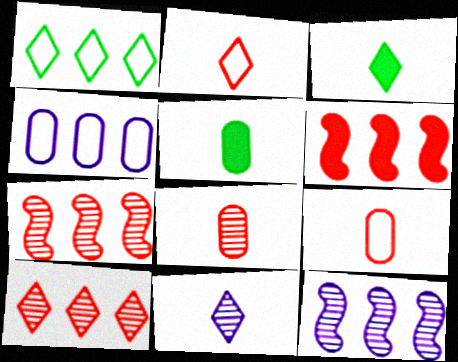[[2, 3, 11]]